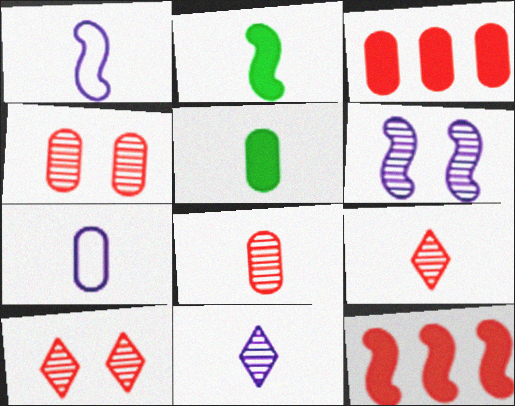[[1, 5, 9], 
[2, 7, 9], 
[5, 7, 8]]